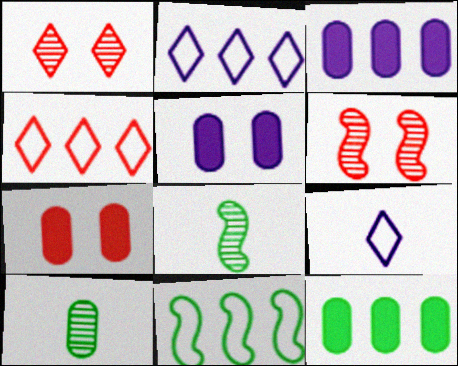[[2, 7, 8], 
[4, 5, 8], 
[6, 9, 12]]